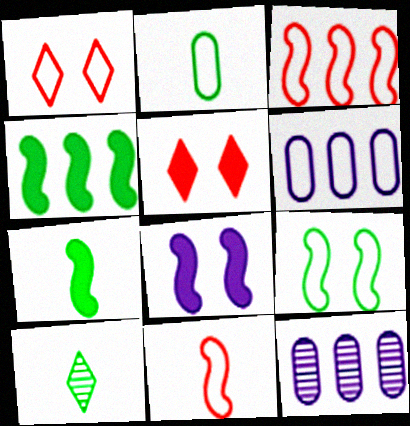[[1, 7, 12], 
[2, 7, 10]]